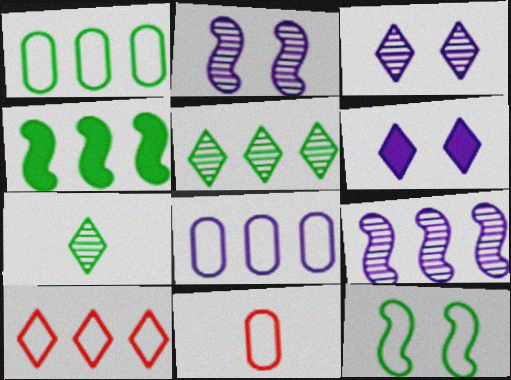[[1, 4, 5], 
[3, 4, 11], 
[6, 7, 10]]